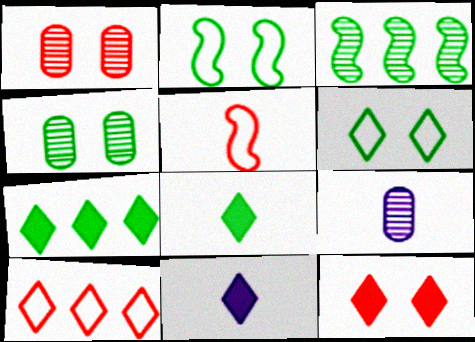[[5, 8, 9], 
[7, 11, 12]]